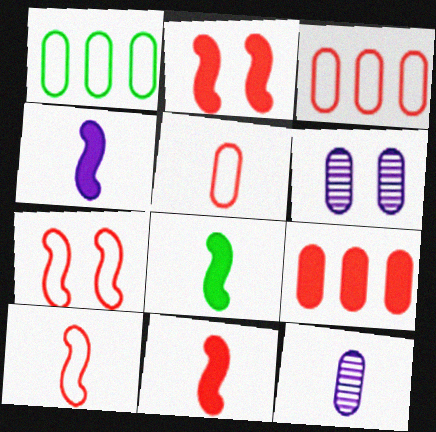[[4, 8, 11]]